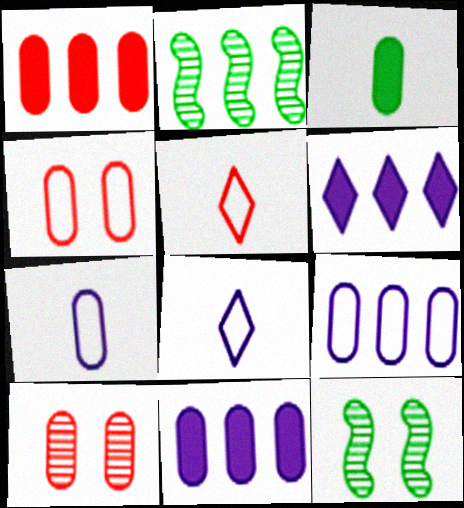[[1, 8, 12], 
[3, 9, 10], 
[5, 11, 12]]